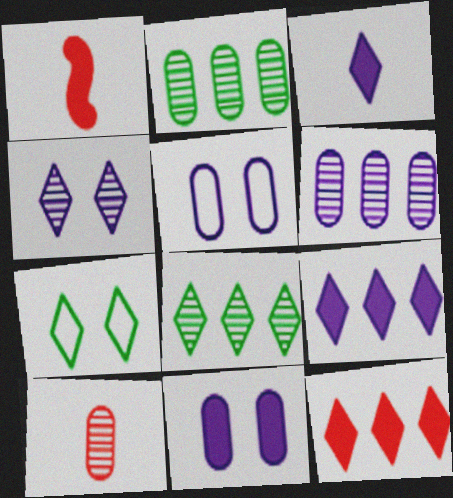[[1, 5, 8], 
[1, 6, 7]]